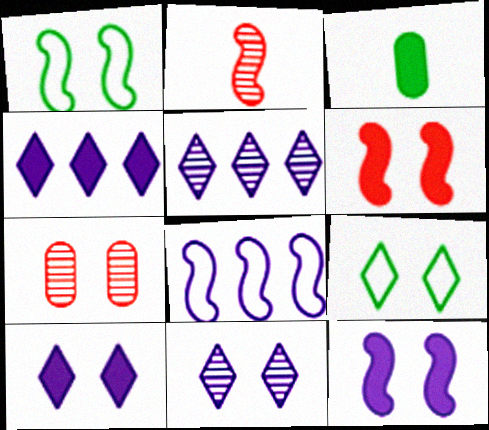[[1, 7, 10], 
[3, 4, 6], 
[7, 9, 12]]